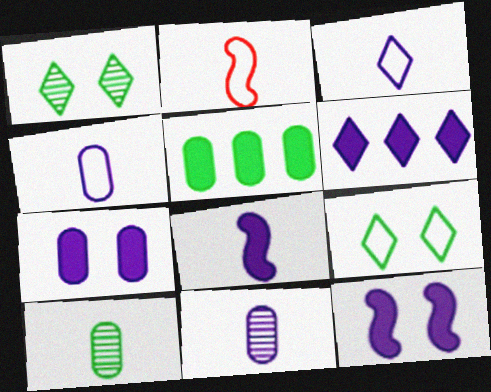[[3, 8, 11], 
[6, 7, 8]]